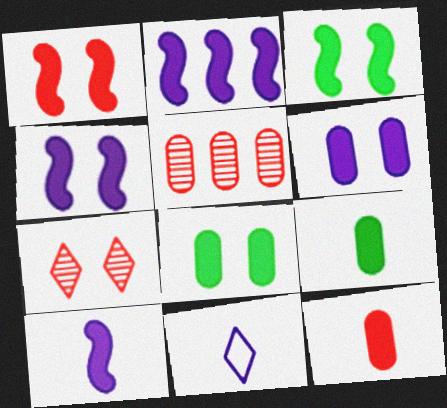[[1, 3, 4], 
[2, 4, 10], 
[3, 5, 11]]